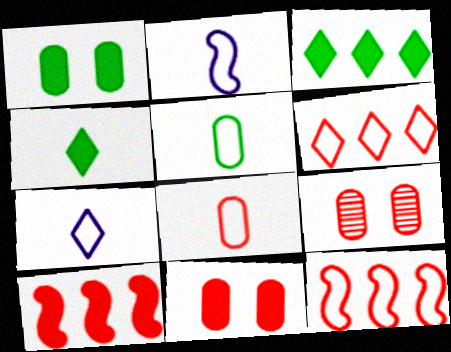[[2, 3, 9]]